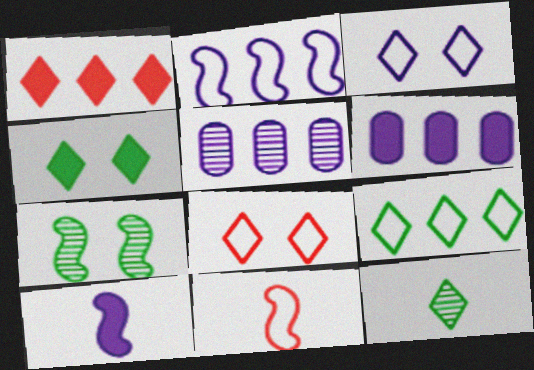[[1, 3, 12], 
[3, 5, 10], 
[4, 5, 11], 
[4, 9, 12]]